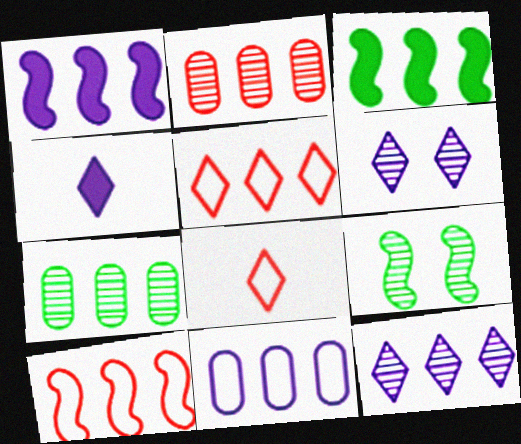[[1, 5, 7], 
[1, 11, 12]]